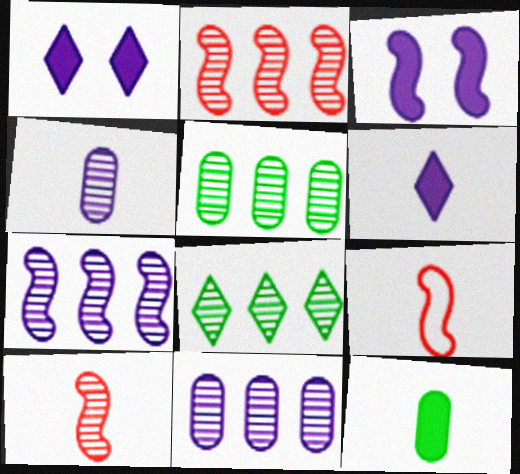[[1, 5, 9], 
[2, 8, 11]]